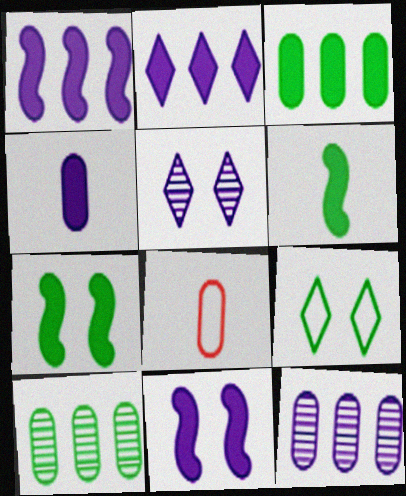[[2, 4, 11], 
[6, 9, 10]]